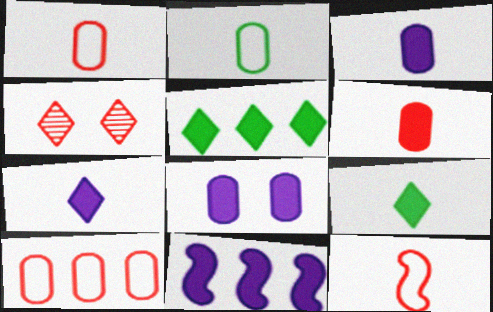[[2, 4, 11], 
[7, 8, 11]]